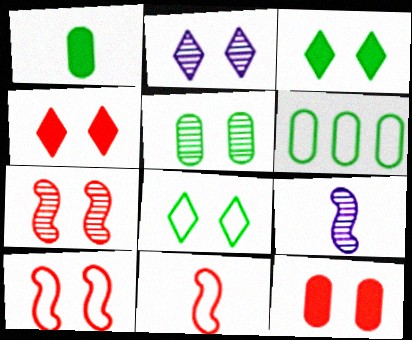[[1, 5, 6], 
[2, 4, 8], 
[2, 5, 7], 
[4, 6, 9]]